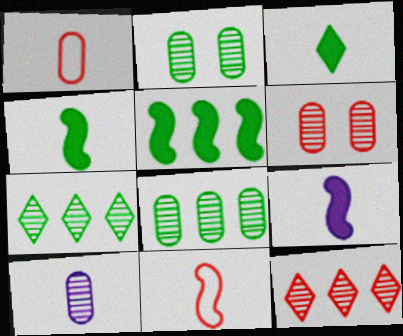[[3, 10, 11], 
[6, 8, 10]]